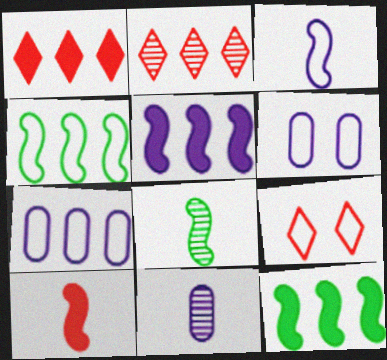[[1, 6, 8], 
[2, 7, 12], 
[3, 8, 10], 
[9, 11, 12]]